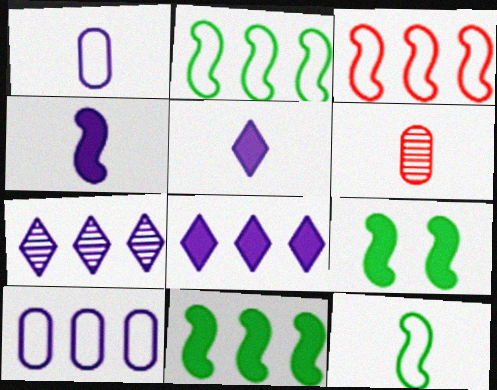[[5, 6, 12]]